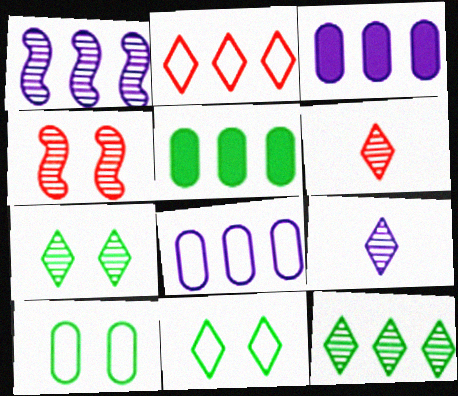[[1, 2, 5]]